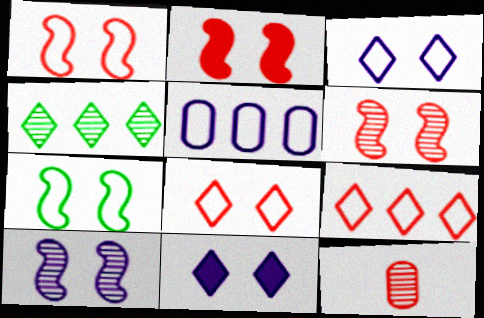[[1, 2, 6], 
[2, 7, 10], 
[2, 9, 12], 
[4, 10, 12]]